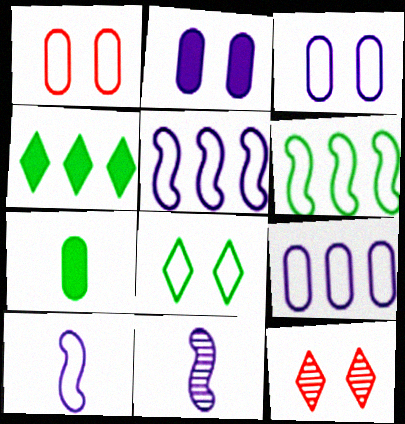[[1, 4, 11], 
[5, 7, 12]]